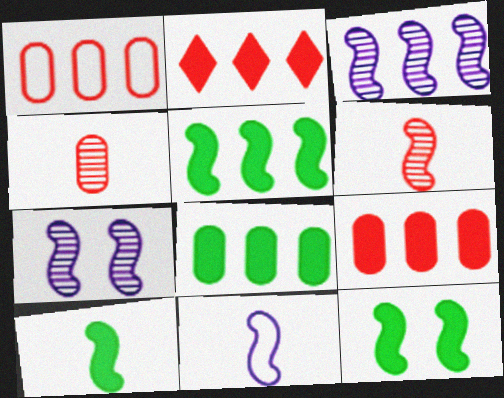[[5, 10, 12], 
[6, 10, 11]]